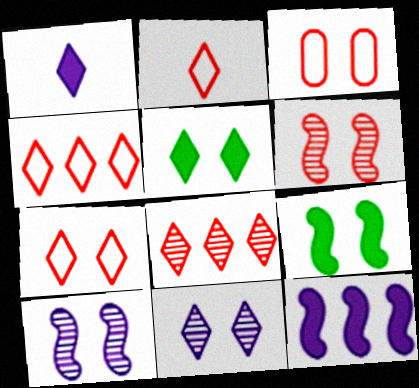[[2, 4, 7], 
[3, 5, 10], 
[3, 9, 11], 
[5, 7, 11]]